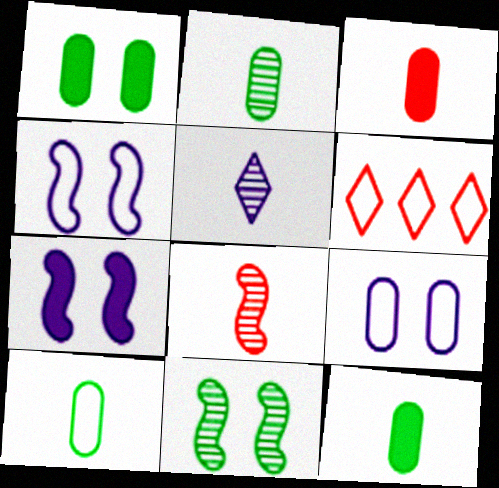[[2, 5, 8], 
[2, 6, 7], 
[2, 10, 12], 
[4, 6, 10]]